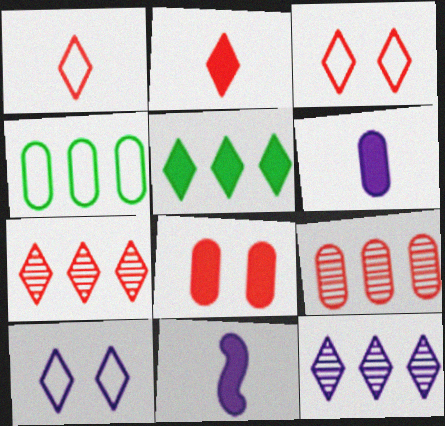[[2, 3, 7], 
[5, 8, 11]]